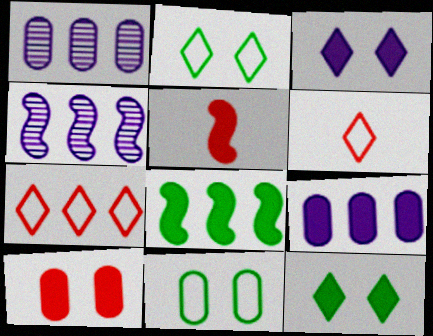[[1, 2, 5], 
[1, 7, 8], 
[5, 9, 12]]